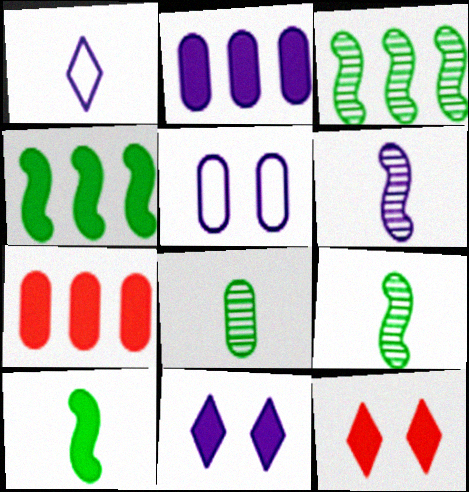[[2, 10, 12], 
[5, 7, 8], 
[7, 10, 11]]